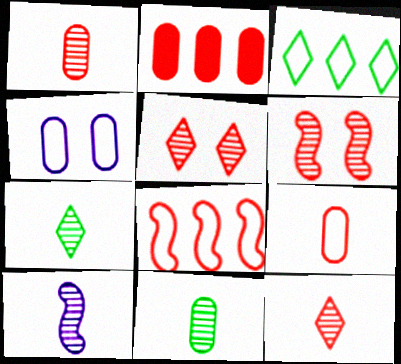[[1, 7, 10], 
[2, 4, 11], 
[10, 11, 12]]